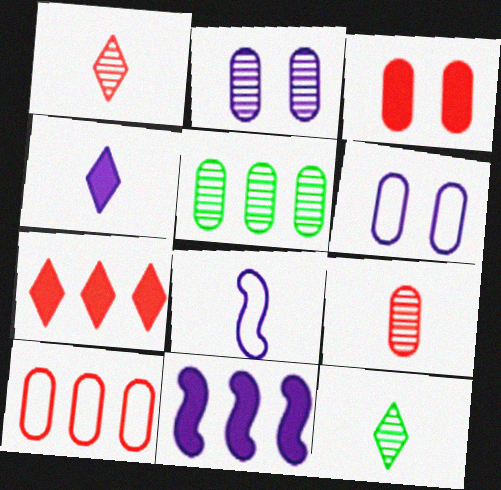[[2, 5, 9], 
[3, 9, 10]]